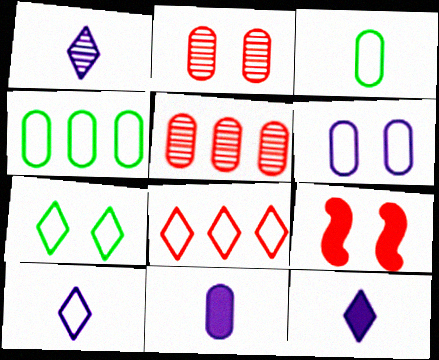[[1, 4, 9], 
[1, 10, 12], 
[2, 4, 11], 
[7, 8, 10]]